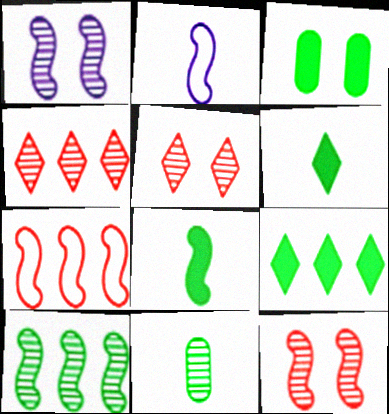[[1, 4, 11], 
[1, 7, 8], 
[2, 3, 4], 
[3, 8, 9]]